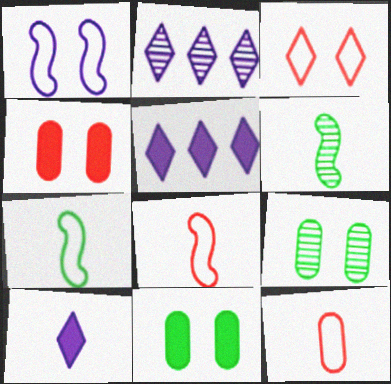[[2, 4, 7], 
[2, 8, 11], 
[5, 8, 9], 
[6, 10, 12]]